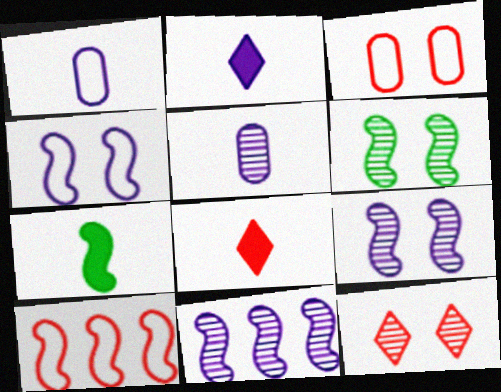[[7, 9, 10]]